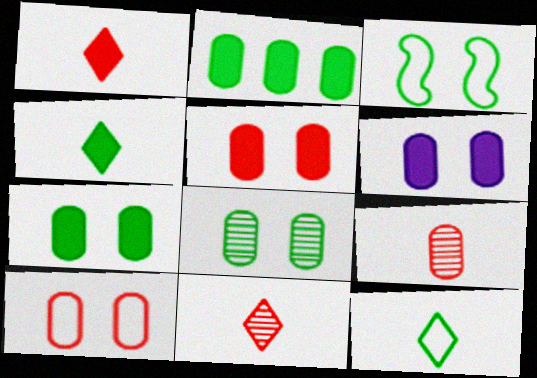[[5, 6, 7], 
[6, 8, 10]]